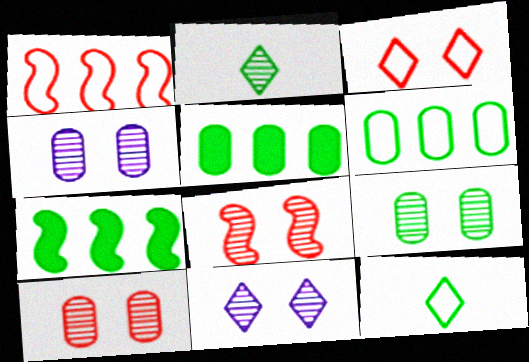[[4, 9, 10], 
[7, 9, 12], 
[8, 9, 11]]